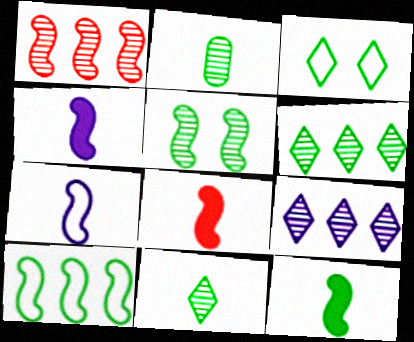[[2, 5, 6], 
[4, 8, 12], 
[5, 10, 12]]